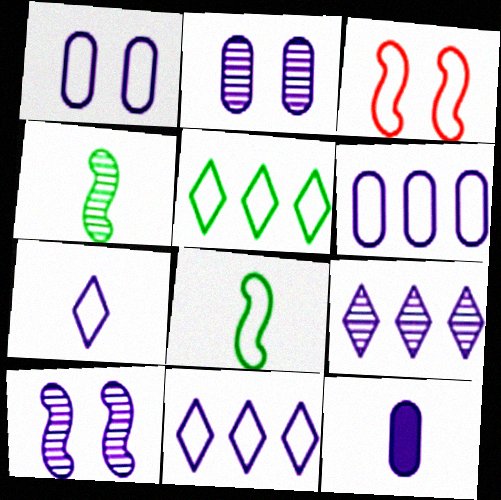[[2, 6, 12], 
[10, 11, 12]]